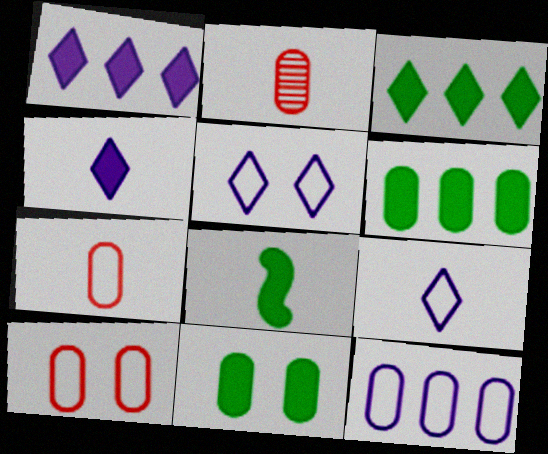[[2, 8, 9], 
[2, 11, 12], 
[3, 8, 11]]